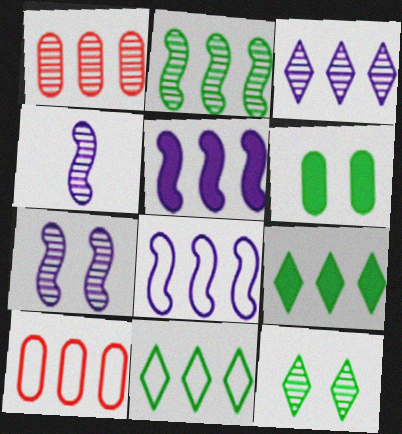[[1, 2, 3], 
[1, 4, 12], 
[1, 5, 11], 
[1, 8, 9], 
[8, 10, 11]]